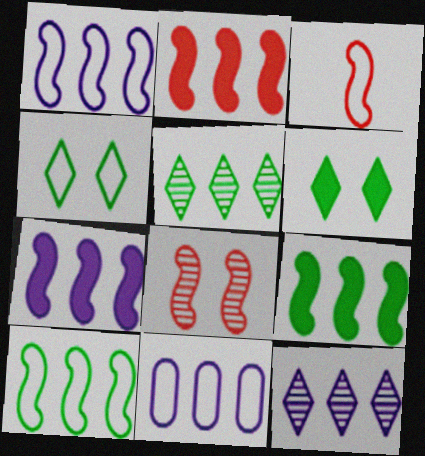[[2, 3, 8], 
[2, 5, 11], 
[2, 7, 9], 
[3, 4, 11], 
[7, 11, 12]]